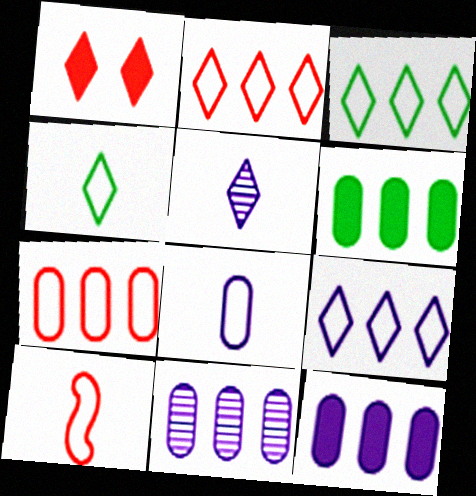[[1, 3, 5], 
[2, 3, 9], 
[4, 8, 10], 
[6, 7, 11]]